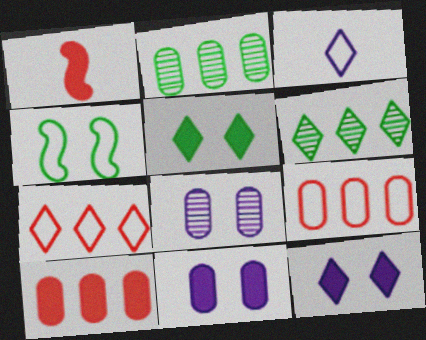[[3, 4, 9]]